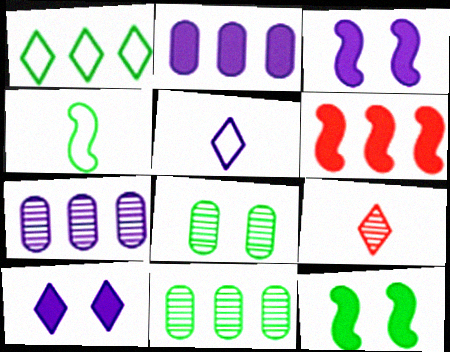[[1, 6, 7], 
[1, 9, 10], 
[3, 5, 7], 
[5, 6, 8]]